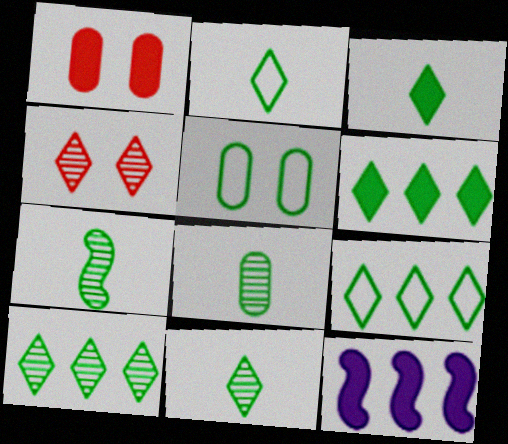[[1, 3, 12], 
[2, 3, 11], 
[5, 6, 7], 
[6, 9, 10], 
[7, 8, 11]]